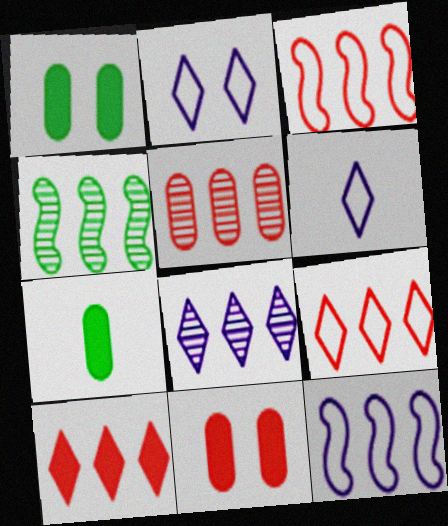[[3, 5, 10], 
[4, 5, 8], 
[4, 6, 11]]